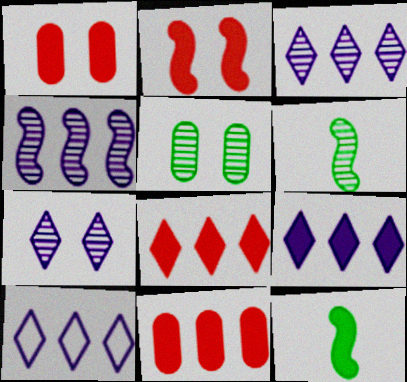[[1, 6, 10], 
[1, 9, 12], 
[3, 9, 10]]